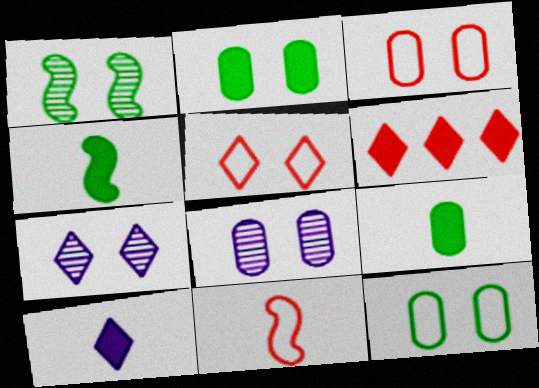[[2, 3, 8]]